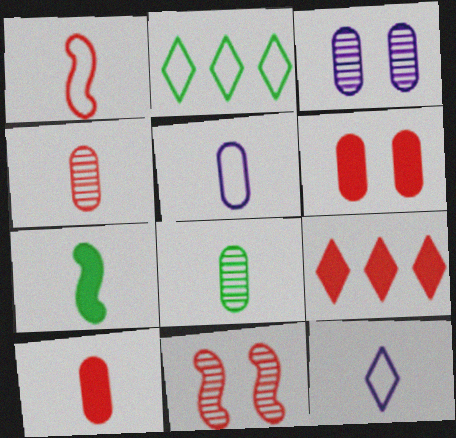[[4, 7, 12], 
[5, 8, 10]]